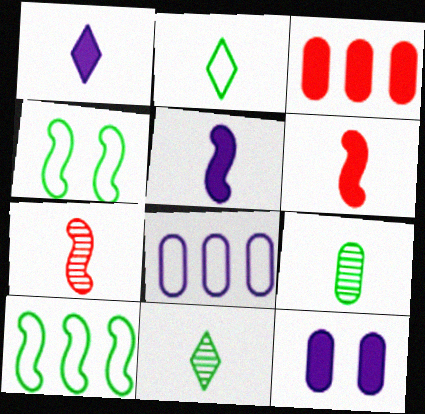[]